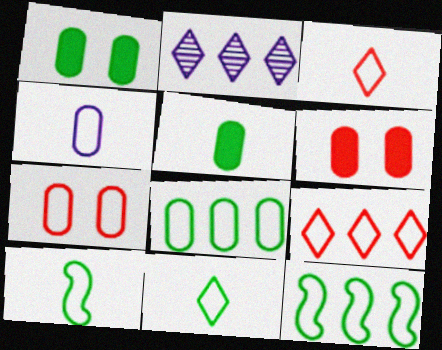[[2, 6, 10], 
[3, 4, 10], 
[4, 7, 8]]